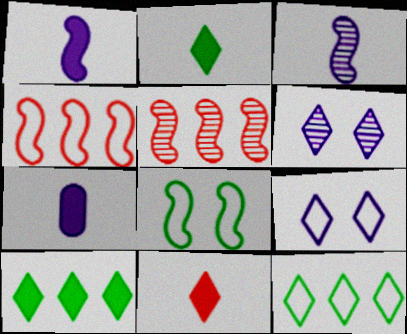[[1, 5, 8], 
[6, 11, 12]]